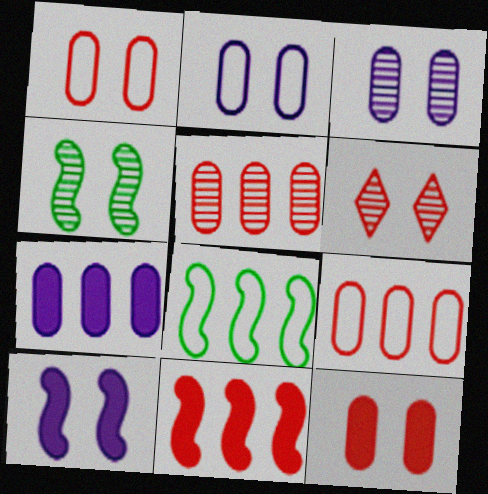[[3, 4, 6]]